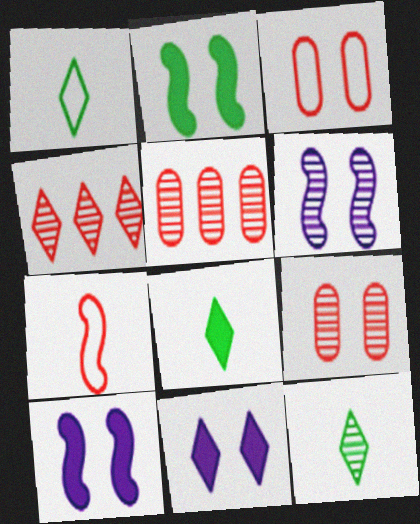[[1, 4, 11], 
[1, 5, 10], 
[1, 8, 12], 
[5, 6, 12]]